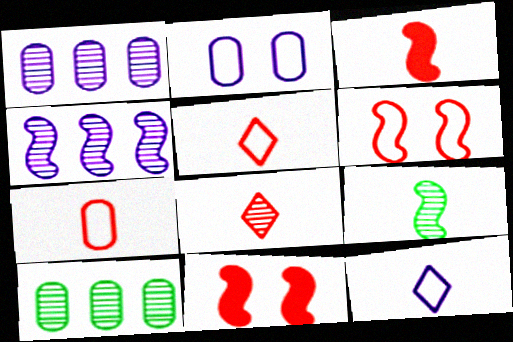[[3, 7, 8], 
[10, 11, 12]]